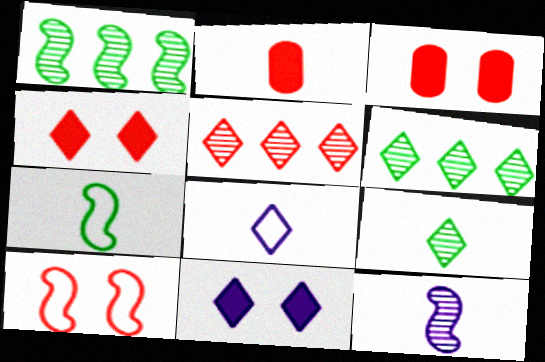[[1, 3, 8], 
[2, 5, 10], 
[4, 6, 8]]